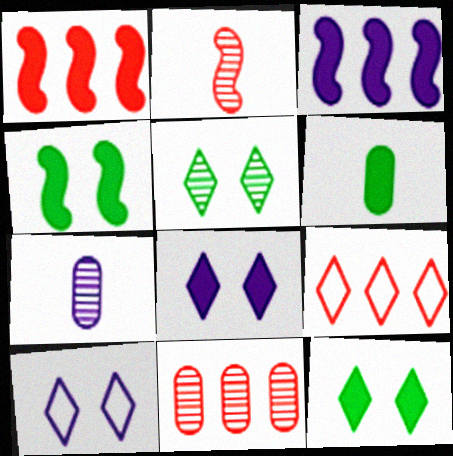[[1, 6, 8], 
[1, 9, 11], 
[3, 7, 10], 
[4, 7, 9]]